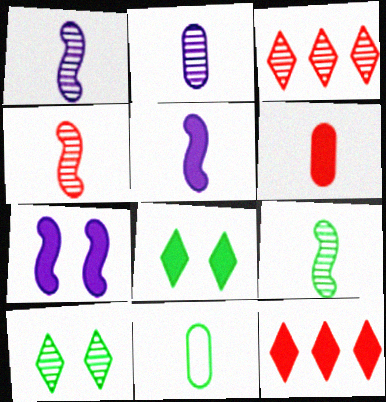[[1, 4, 9], 
[2, 6, 11], 
[3, 7, 11]]